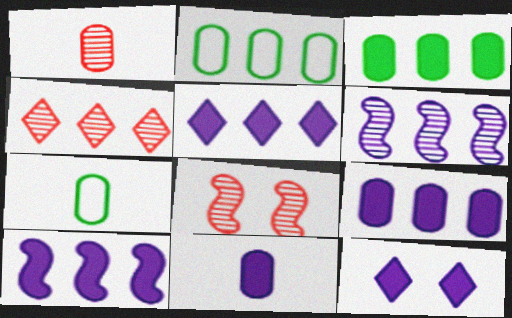[[1, 4, 8], 
[1, 7, 11], 
[2, 4, 10], 
[5, 7, 8], 
[5, 9, 10], 
[10, 11, 12]]